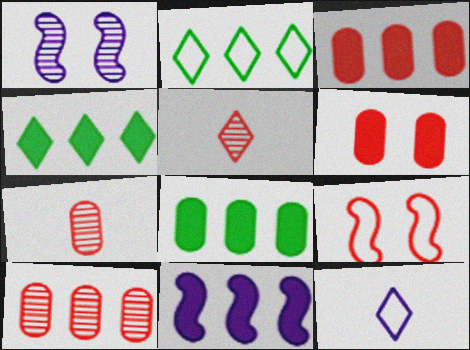[[2, 10, 11], 
[3, 4, 11], 
[3, 5, 9]]